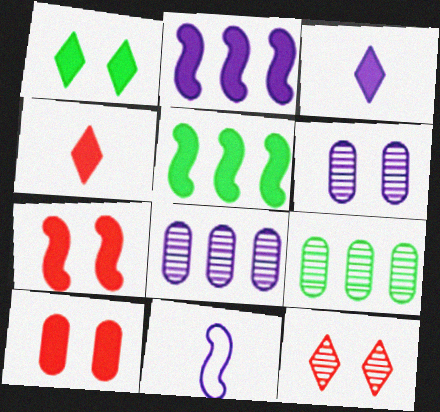[[3, 5, 10]]